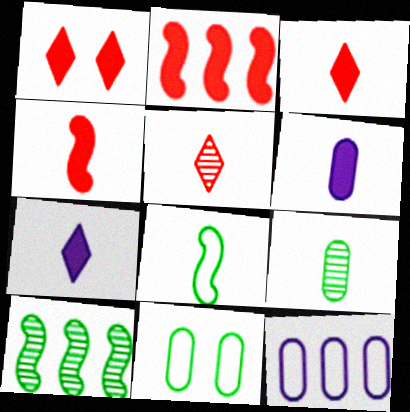[[5, 6, 8]]